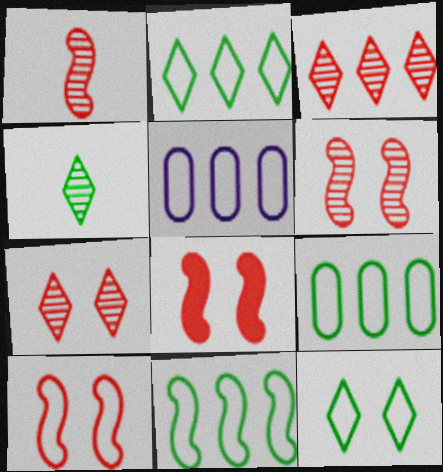[[2, 9, 11], 
[4, 5, 8], 
[6, 8, 10]]